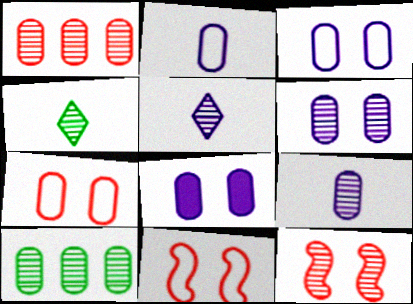[[3, 6, 8], 
[5, 10, 12]]